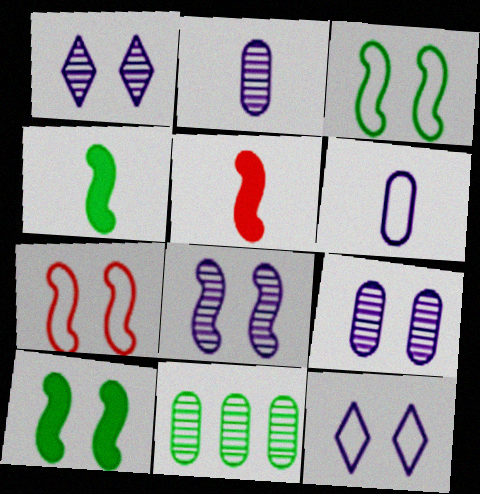[[1, 8, 9], 
[5, 11, 12], 
[7, 8, 10]]